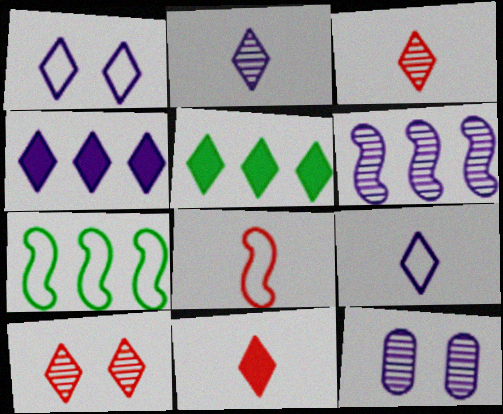[[1, 2, 4], 
[1, 3, 5], 
[2, 6, 12], 
[5, 8, 12], 
[5, 9, 10], 
[7, 11, 12]]